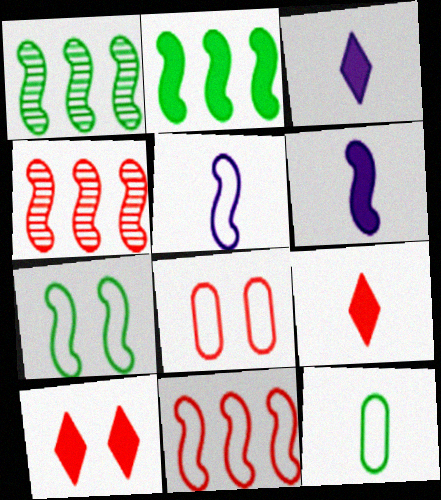[[1, 3, 8], 
[4, 6, 7], 
[4, 8, 9], 
[5, 7, 11]]